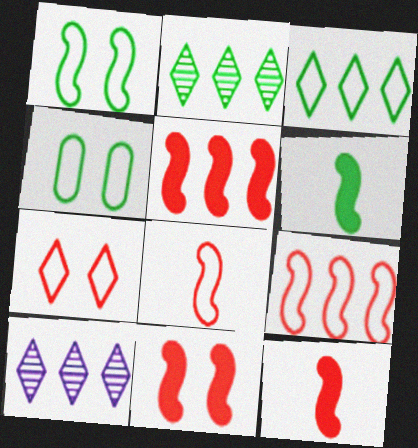[[2, 4, 6], 
[4, 10, 12], 
[5, 11, 12]]